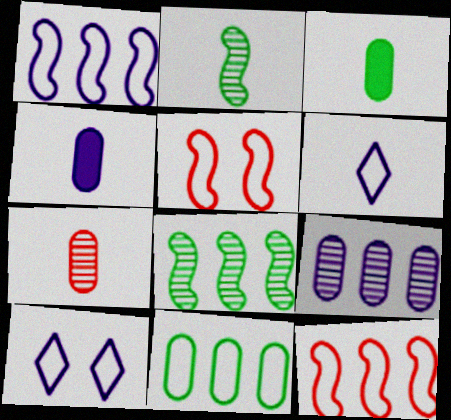[[5, 6, 11]]